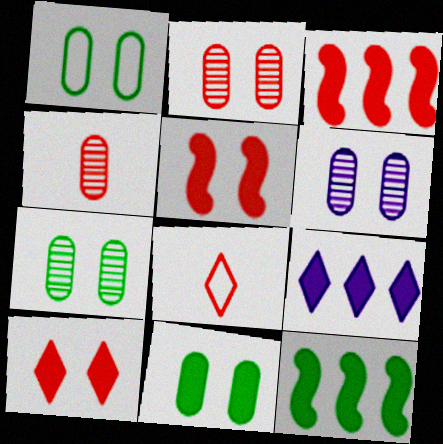[[1, 7, 11], 
[2, 3, 8], 
[2, 6, 7], 
[6, 8, 12]]